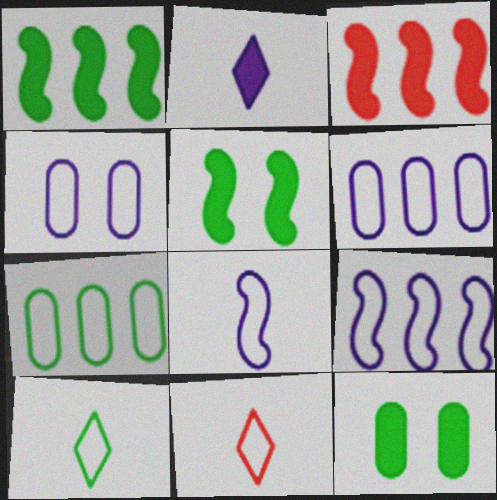[[2, 3, 12]]